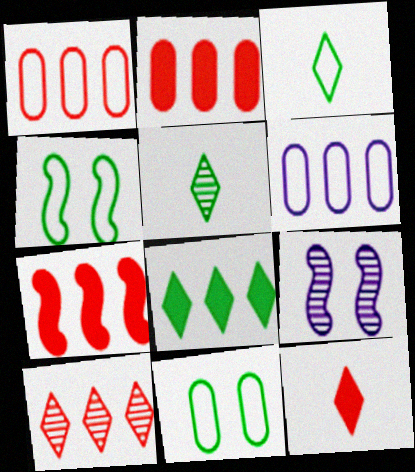[[1, 7, 10], 
[2, 3, 9]]